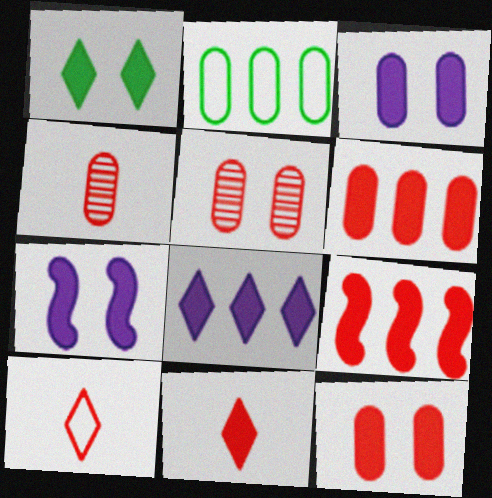[[1, 7, 12], 
[1, 8, 11], 
[2, 3, 4], 
[5, 9, 10], 
[9, 11, 12]]